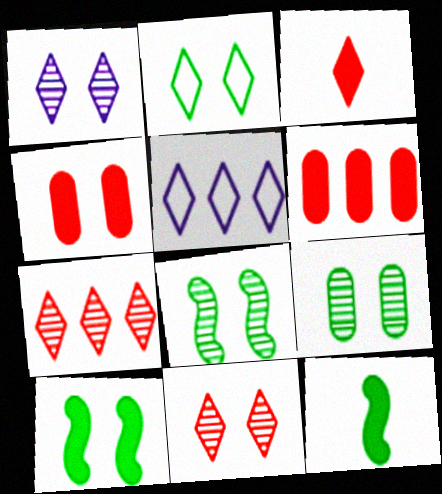[[2, 9, 10]]